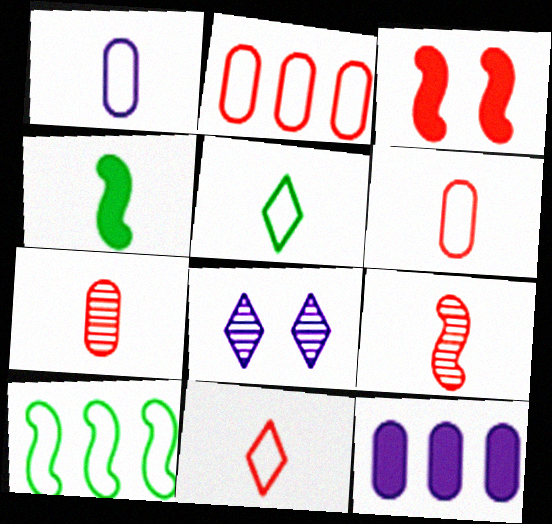[[2, 4, 8]]